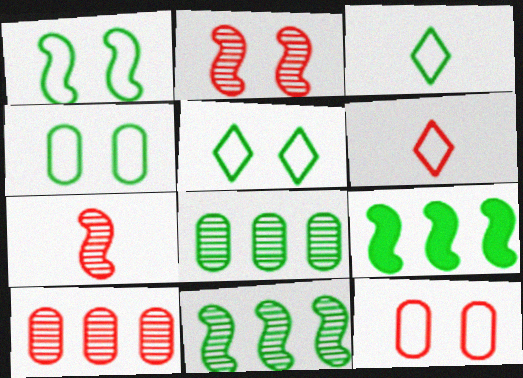[[1, 4, 5]]